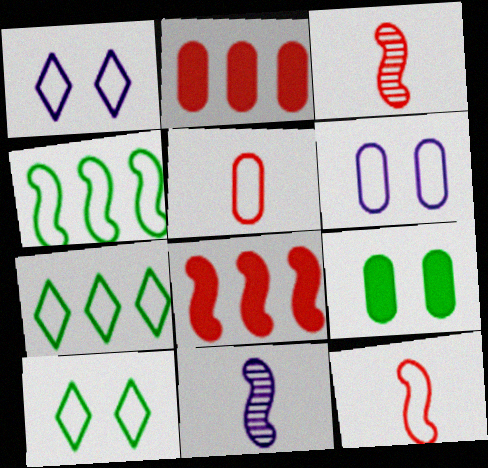[[1, 4, 5], 
[2, 10, 11], 
[6, 7, 12]]